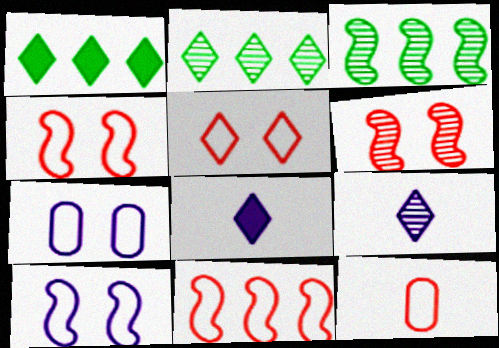[[1, 5, 9], 
[2, 5, 8], 
[5, 11, 12]]